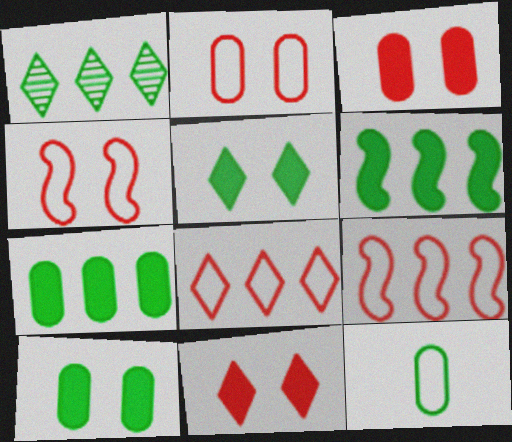[]